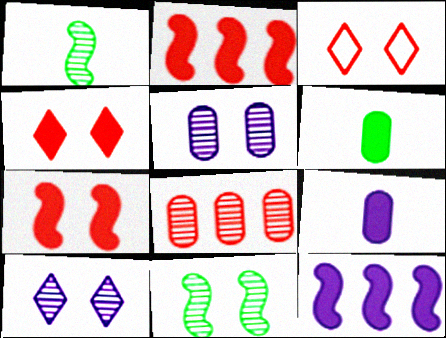[[1, 8, 10], 
[4, 6, 12]]